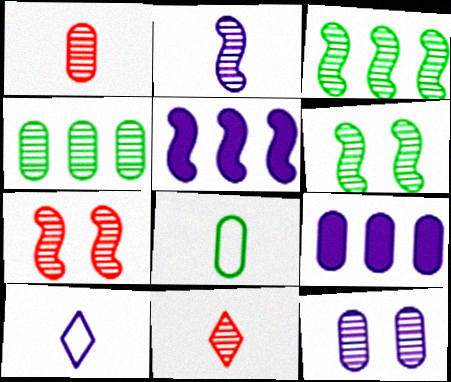[[1, 4, 12], 
[2, 3, 7], 
[3, 11, 12], 
[5, 10, 12]]